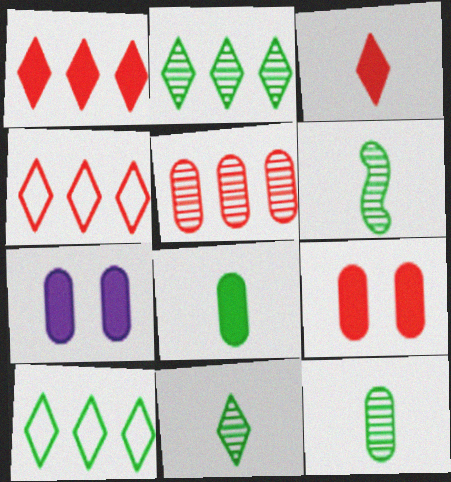[[4, 6, 7], 
[6, 11, 12]]